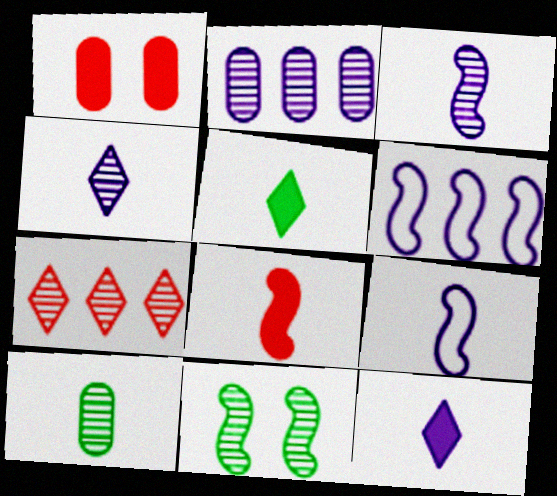[[6, 8, 11]]